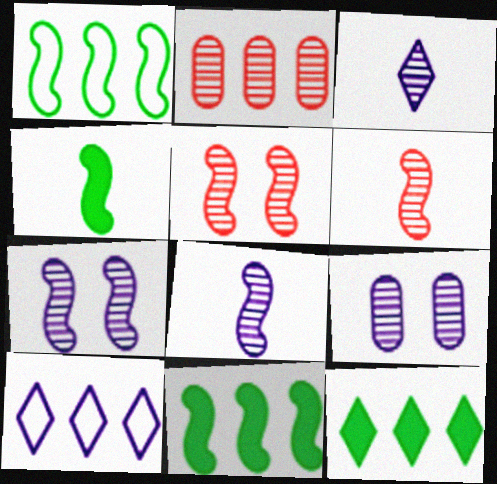[[2, 10, 11]]